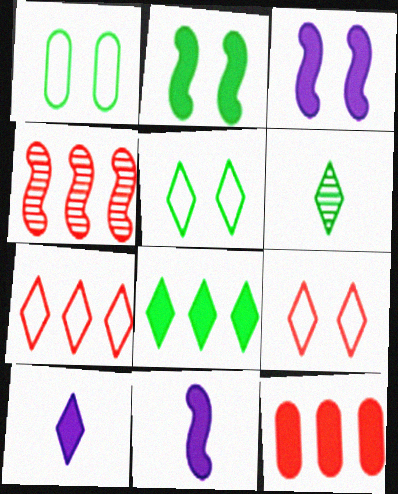[[1, 4, 10], 
[2, 10, 12], 
[4, 7, 12], 
[5, 6, 8]]